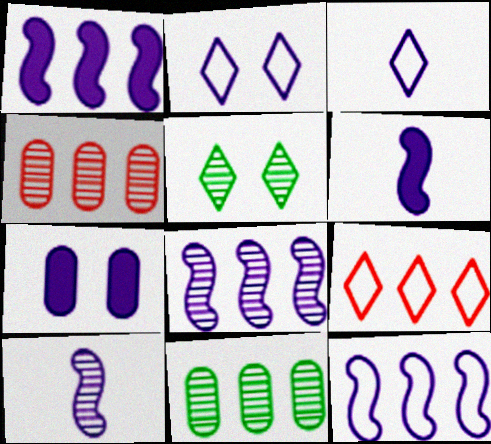[[1, 8, 12], 
[1, 9, 11], 
[3, 7, 8], 
[4, 5, 10]]